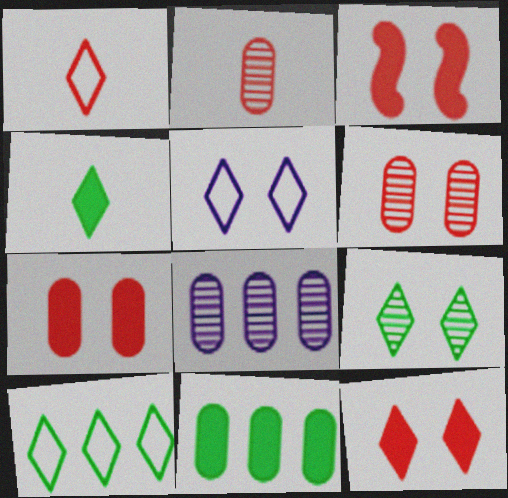[[1, 5, 10], 
[3, 7, 12], 
[4, 9, 10], 
[5, 9, 12]]